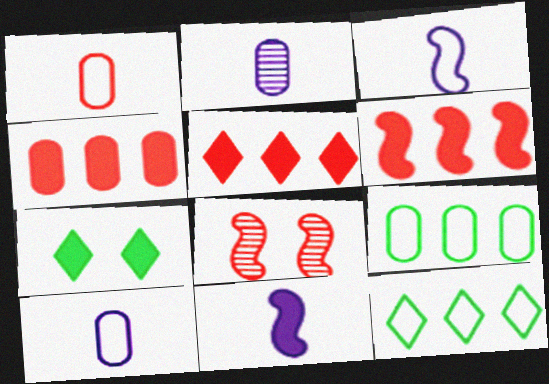[[1, 5, 8], 
[4, 5, 6], 
[4, 7, 11]]